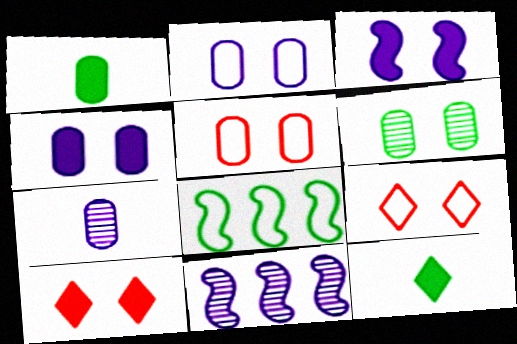[[1, 9, 11], 
[3, 6, 9], 
[4, 5, 6], 
[5, 11, 12], 
[6, 8, 12], 
[7, 8, 10]]